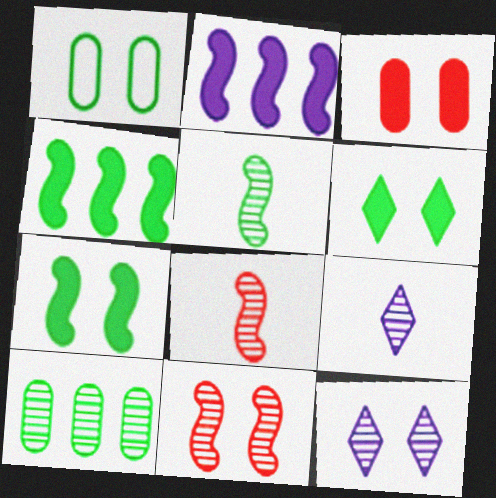[[8, 10, 12], 
[9, 10, 11]]